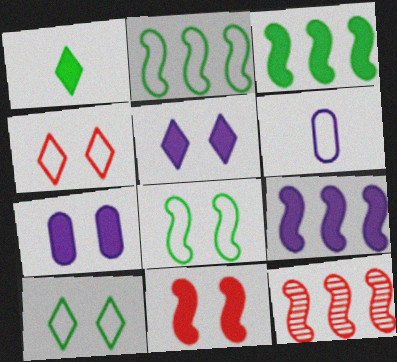[[2, 4, 6], 
[2, 9, 12]]